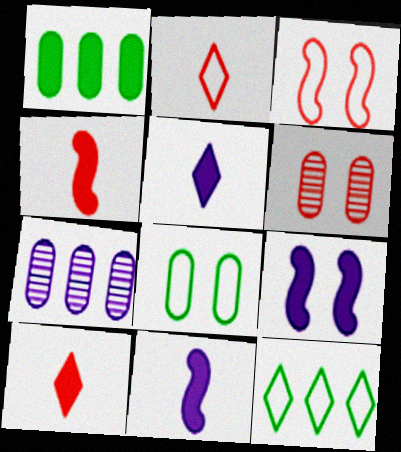[[1, 9, 10], 
[6, 11, 12]]